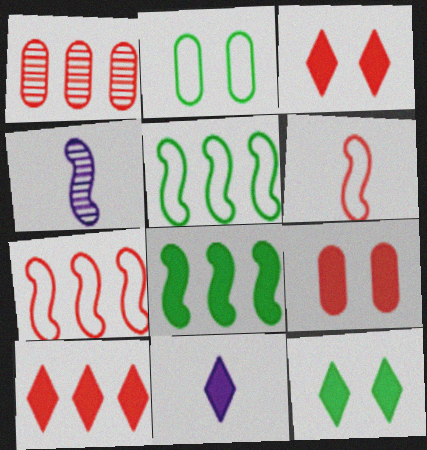[[1, 3, 6], 
[1, 7, 10], 
[2, 4, 10], 
[8, 9, 11], 
[10, 11, 12]]